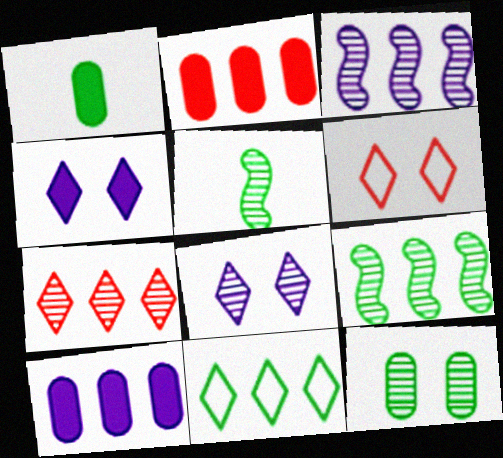[[1, 3, 6], 
[2, 3, 11], 
[5, 6, 10]]